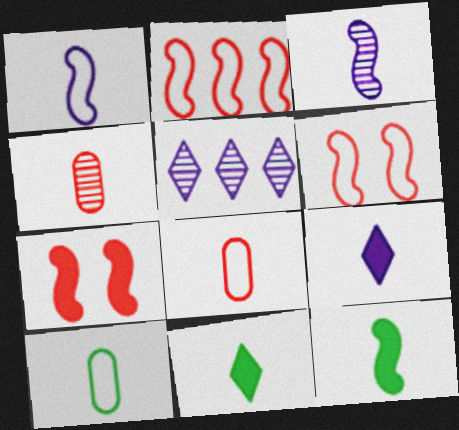[[1, 4, 11], 
[3, 8, 11], 
[5, 7, 10]]